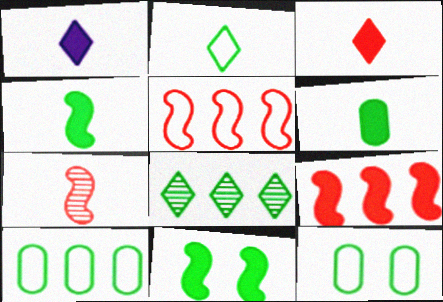[[4, 8, 12]]